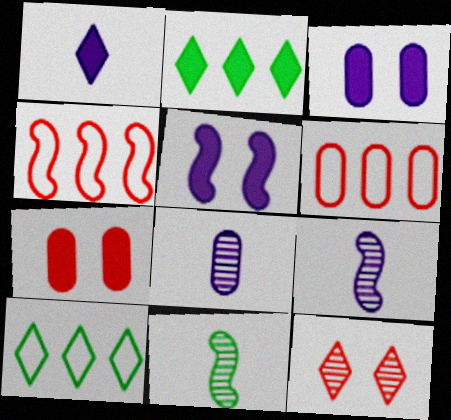[[1, 10, 12], 
[4, 5, 11], 
[7, 9, 10]]